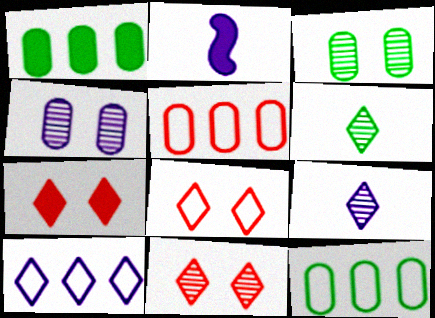[[1, 2, 7], 
[2, 4, 10], 
[2, 11, 12], 
[6, 7, 10], 
[7, 8, 11]]